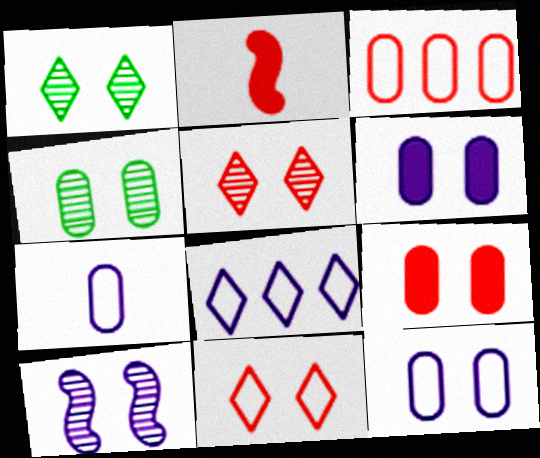[[2, 3, 5], 
[2, 4, 8], 
[4, 5, 10], 
[4, 9, 12]]